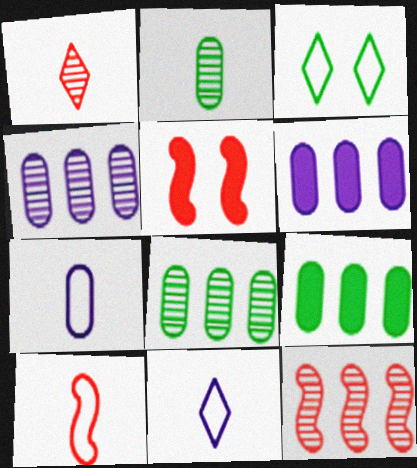[[5, 8, 11], 
[5, 10, 12]]